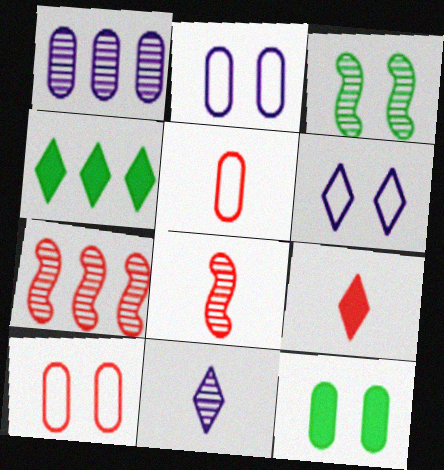[[1, 5, 12], 
[2, 4, 8], 
[5, 8, 9], 
[7, 9, 10]]